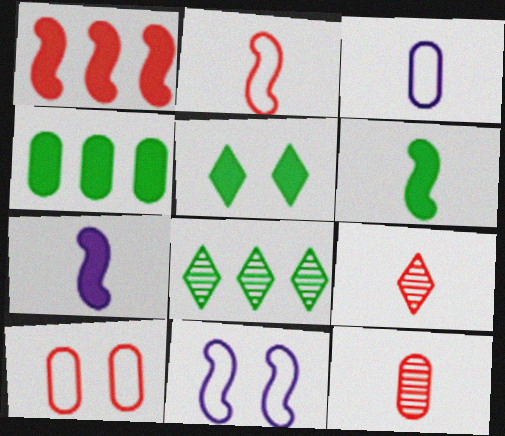[[1, 9, 10], 
[3, 6, 9], 
[4, 5, 6], 
[4, 9, 11], 
[7, 8, 10]]